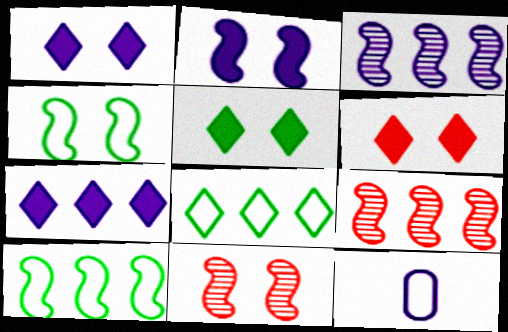[[1, 3, 12], 
[1, 5, 6], 
[2, 4, 11], 
[5, 9, 12]]